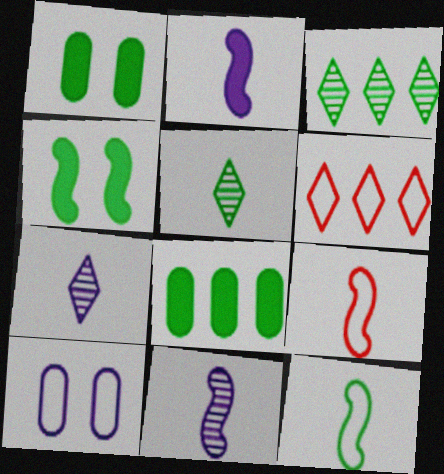[[1, 3, 12], 
[1, 6, 11], 
[6, 10, 12]]